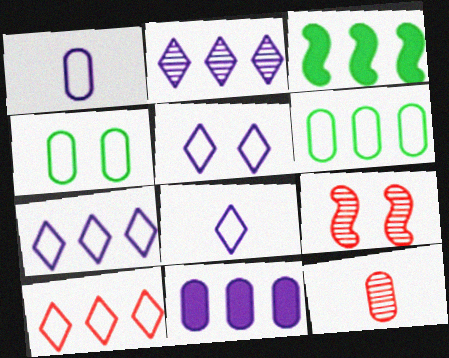[[3, 5, 12], 
[4, 11, 12], 
[5, 7, 8]]